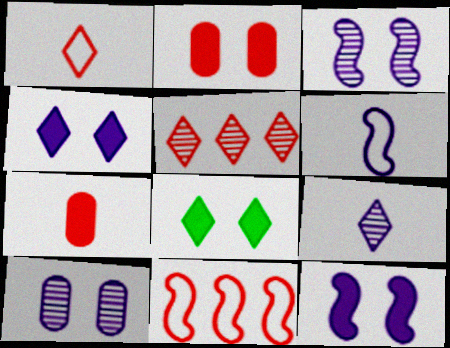[[2, 8, 12]]